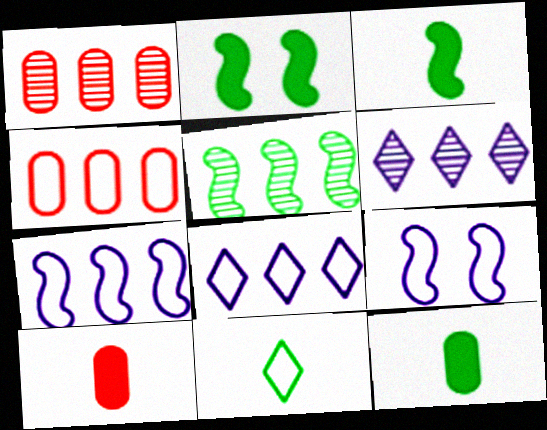[[1, 5, 6], 
[4, 9, 11]]